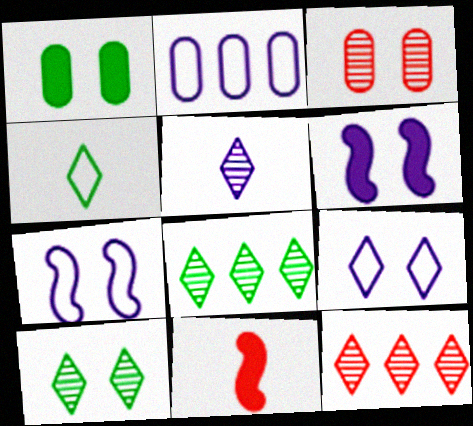[[2, 5, 6], 
[2, 10, 11], 
[5, 10, 12]]